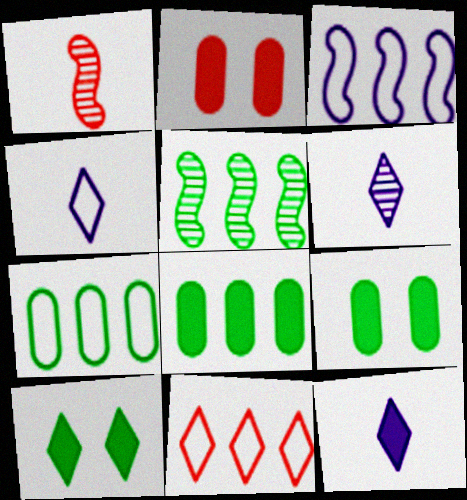[[1, 2, 11], 
[2, 4, 5], 
[3, 7, 11], 
[4, 6, 12], 
[6, 10, 11]]